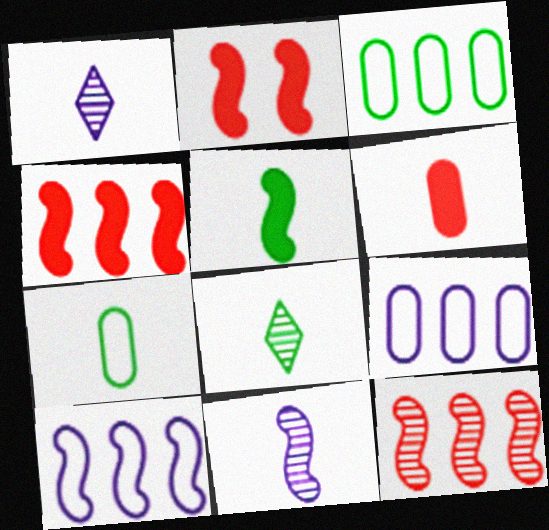[[1, 2, 3], 
[2, 8, 9], 
[5, 7, 8]]